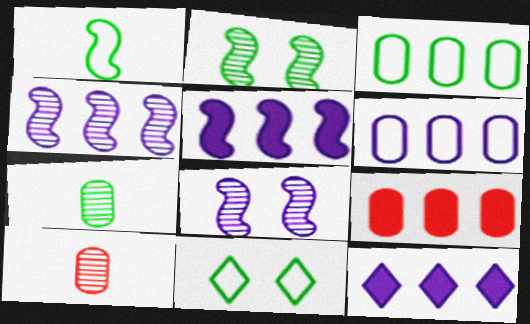[[1, 3, 11], 
[4, 6, 12], 
[5, 10, 11]]